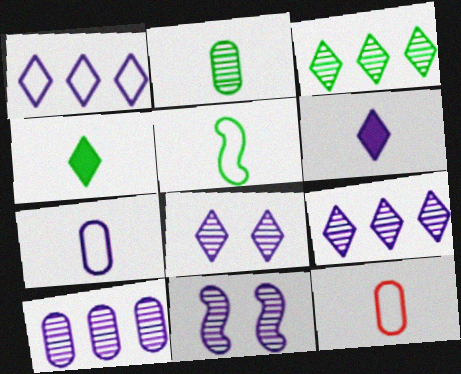[[1, 6, 8], 
[2, 4, 5]]